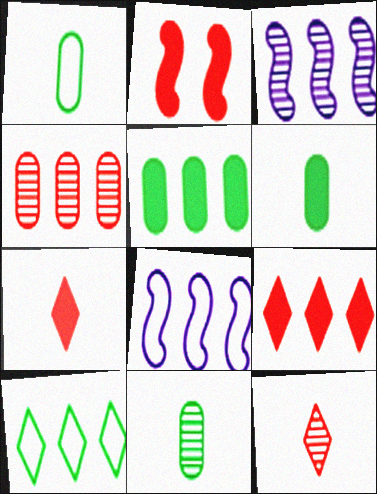[[1, 6, 11]]